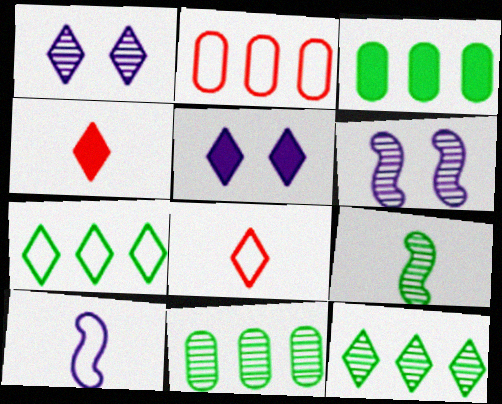[[1, 4, 7], 
[2, 5, 9], 
[3, 6, 8], 
[5, 8, 12]]